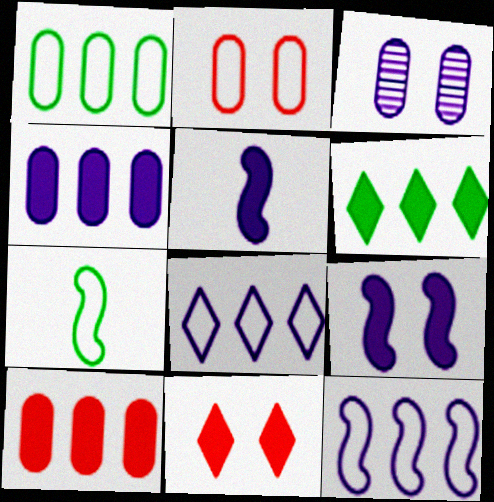[[2, 7, 8], 
[3, 5, 8]]